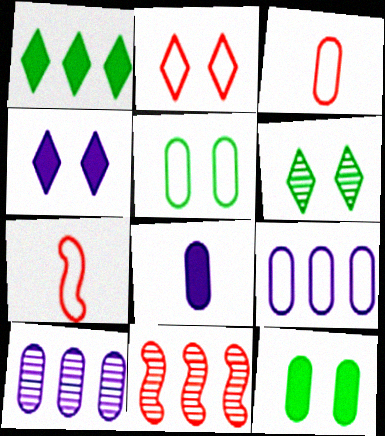[[1, 9, 11], 
[2, 4, 6], 
[3, 5, 9], 
[3, 10, 12]]